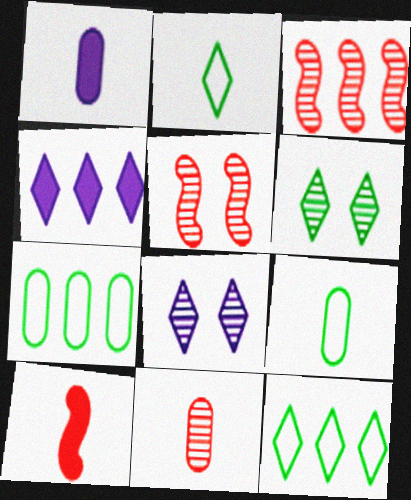[[1, 5, 12], 
[1, 9, 11], 
[3, 4, 7], 
[4, 5, 9], 
[7, 8, 10]]